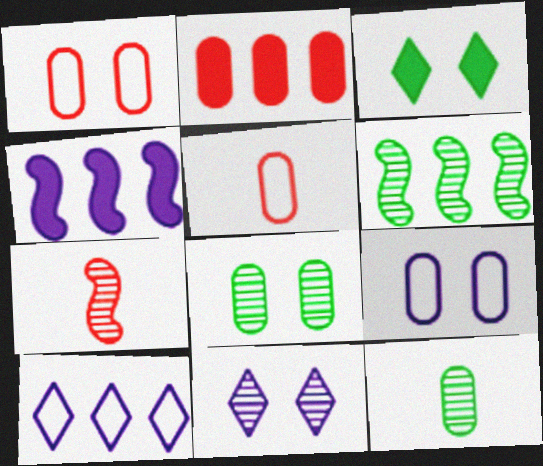[[2, 6, 10], 
[2, 9, 12]]